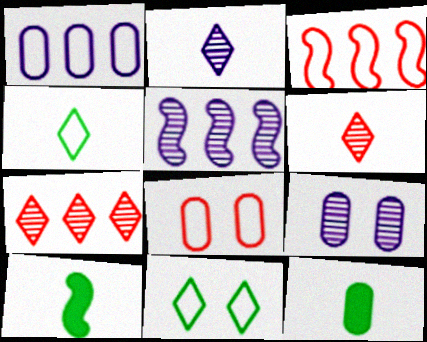[[2, 5, 9]]